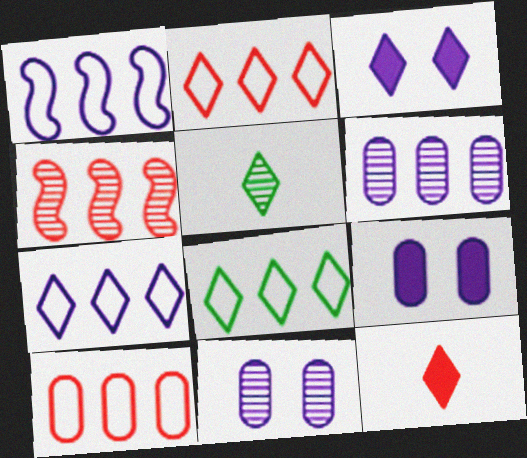[[1, 8, 10], 
[2, 3, 5], 
[2, 7, 8], 
[4, 5, 11]]